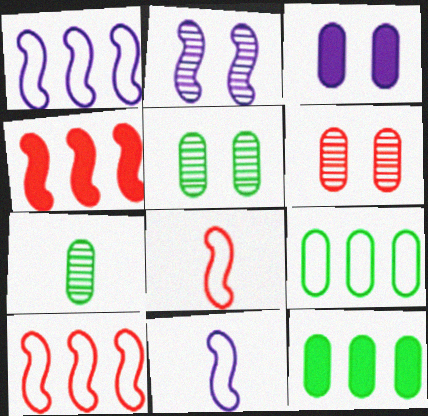[]